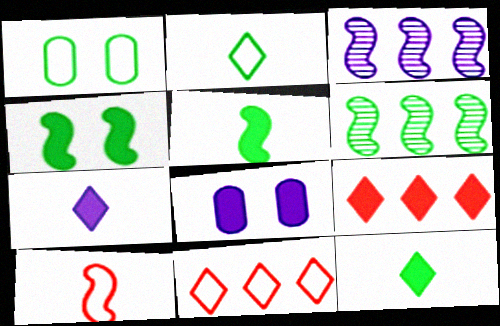[[1, 6, 12], 
[3, 4, 10], 
[5, 8, 9]]